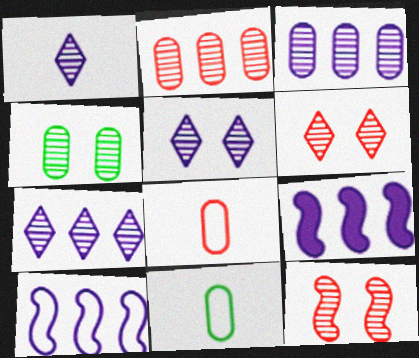[[1, 5, 7], 
[4, 5, 12], 
[6, 9, 11]]